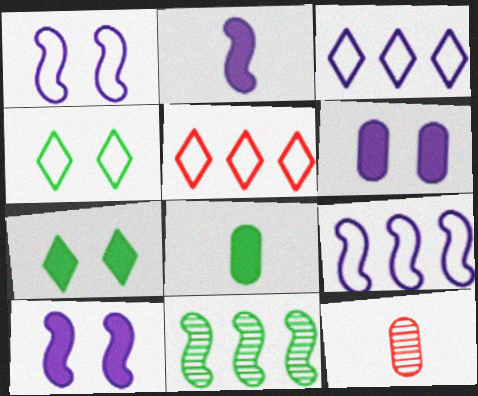[[4, 8, 11], 
[7, 9, 12]]